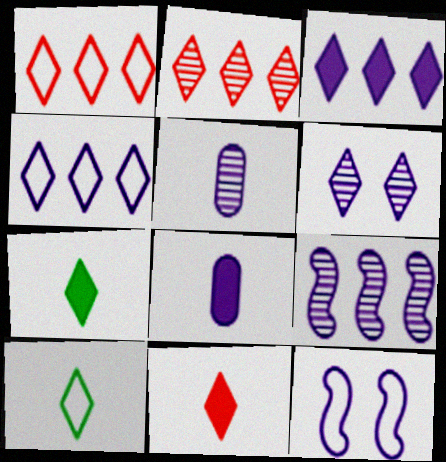[[1, 6, 7], 
[3, 5, 12], 
[5, 6, 9]]